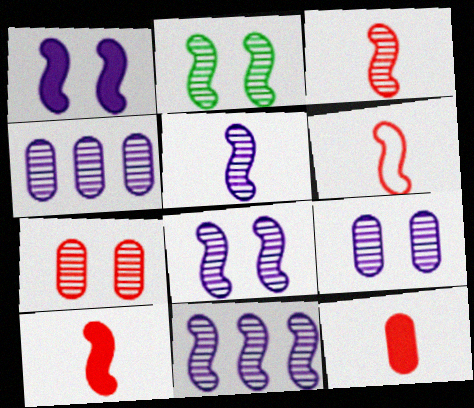[[2, 3, 11], 
[3, 6, 10], 
[5, 8, 11]]